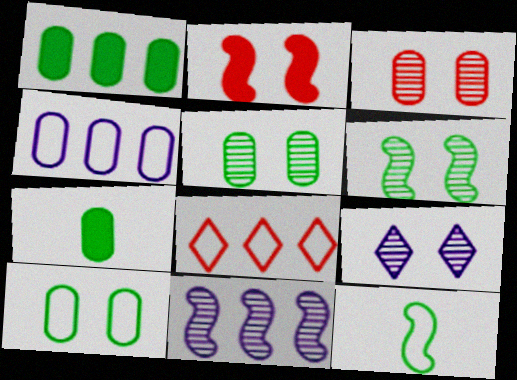[[1, 8, 11], 
[2, 9, 10], 
[2, 11, 12], 
[3, 4, 7], 
[3, 6, 9]]